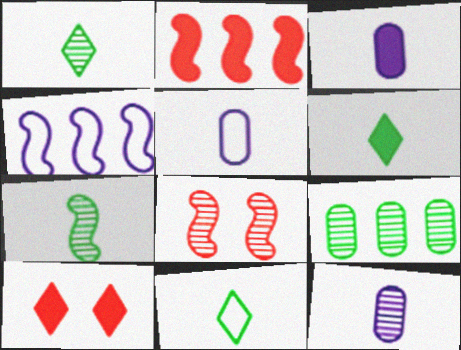[[1, 6, 11], 
[3, 5, 12]]